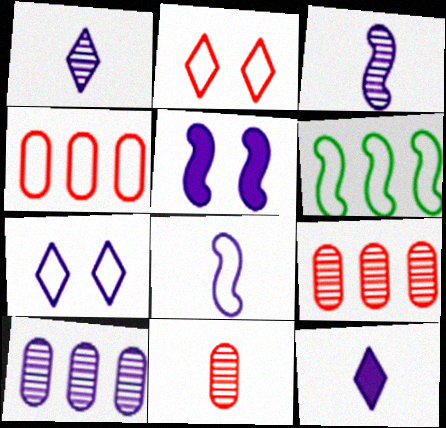[]